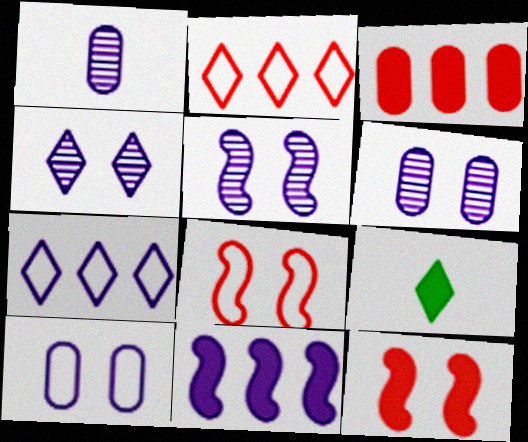[[2, 4, 9], 
[4, 5, 6]]